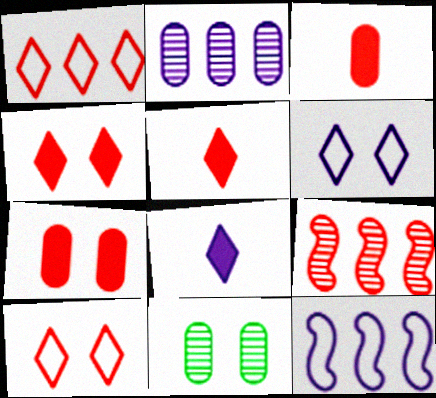[[3, 9, 10], 
[5, 11, 12]]